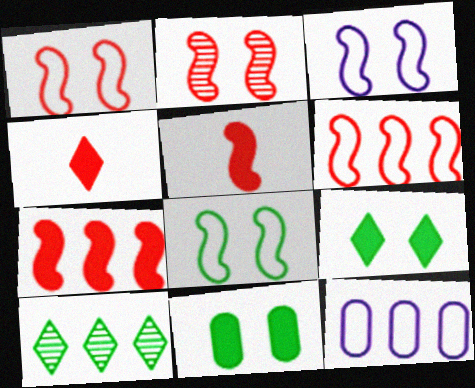[[1, 3, 8], 
[2, 5, 6], 
[7, 10, 12]]